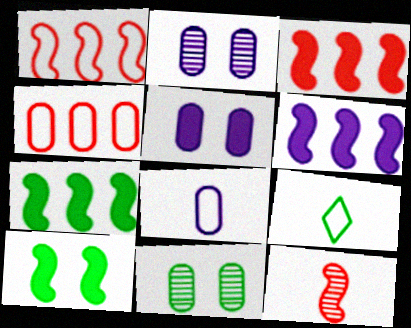[[2, 3, 9], 
[3, 6, 7], 
[7, 9, 11]]